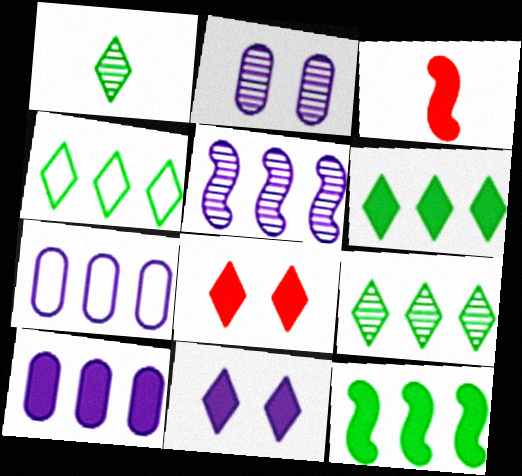[[2, 3, 4], 
[4, 6, 9]]